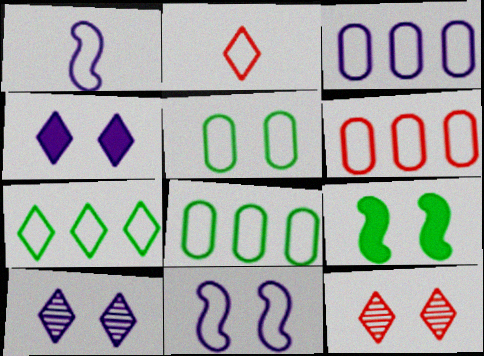[[2, 8, 11], 
[3, 6, 8]]